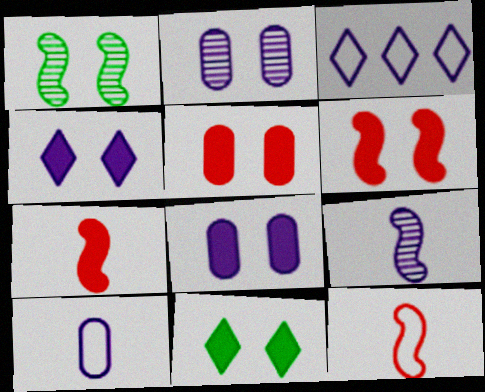[[3, 8, 9], 
[6, 8, 11]]